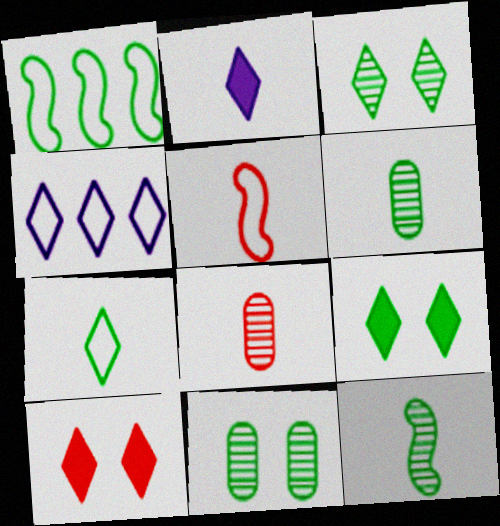[[1, 6, 9], 
[2, 5, 6]]